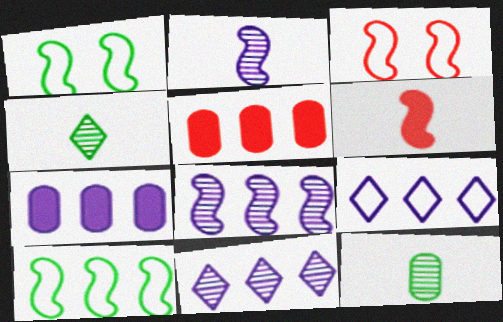[[1, 6, 8], 
[3, 4, 7], 
[5, 10, 11], 
[7, 8, 9]]